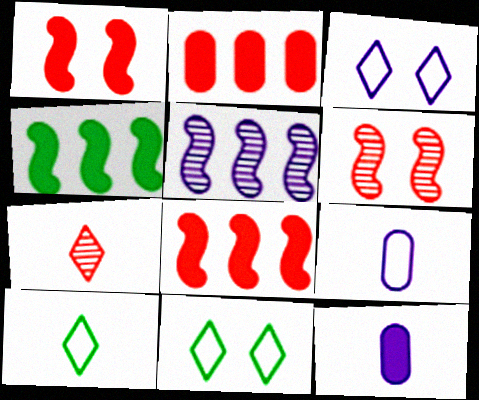[[3, 5, 12]]